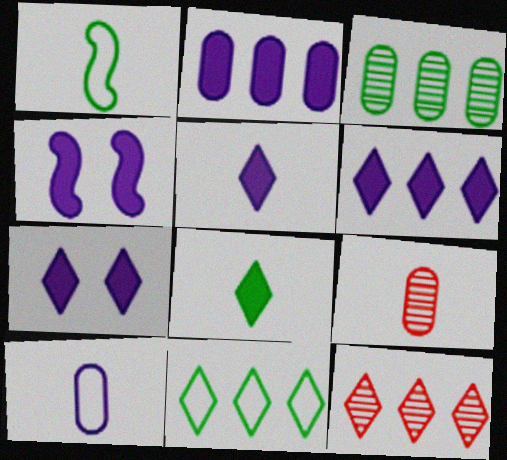[[1, 5, 9], 
[2, 4, 5], 
[4, 9, 11], 
[5, 6, 7], 
[6, 11, 12]]